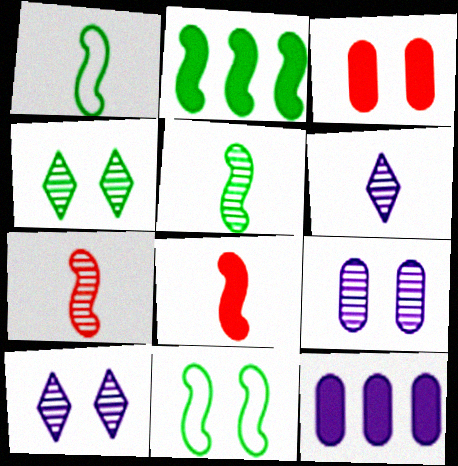[[2, 5, 11], 
[3, 10, 11]]